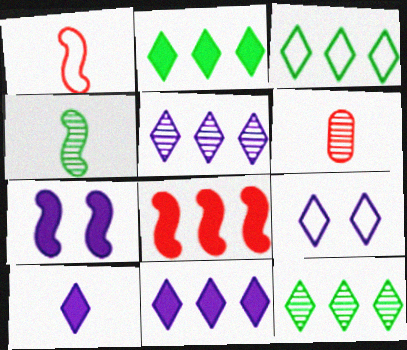[[2, 3, 12], 
[3, 6, 7], 
[5, 9, 10]]